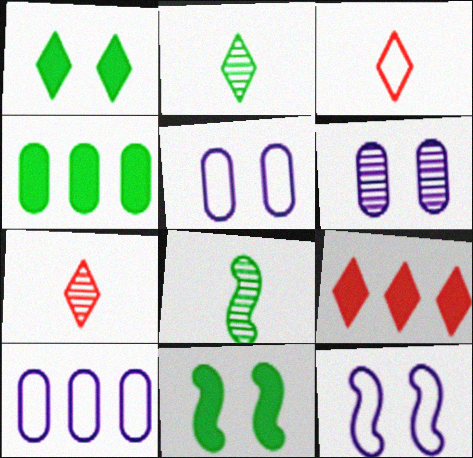[[4, 7, 12], 
[5, 8, 9], 
[7, 10, 11]]